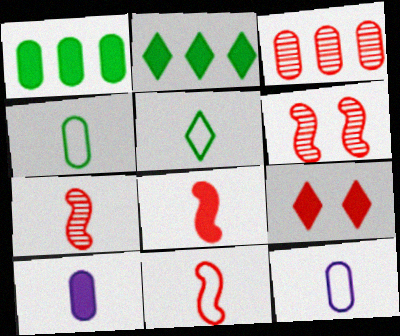[[2, 6, 12], 
[3, 9, 11], 
[5, 7, 10], 
[5, 11, 12], 
[7, 8, 11]]